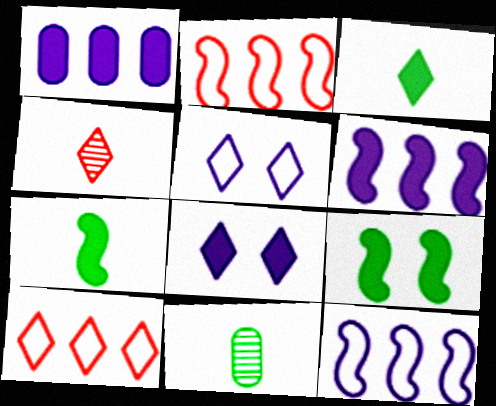[[2, 8, 11]]